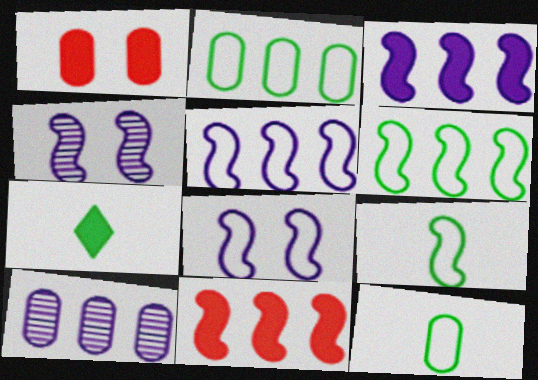[[1, 3, 7], 
[1, 10, 12], 
[4, 9, 11]]